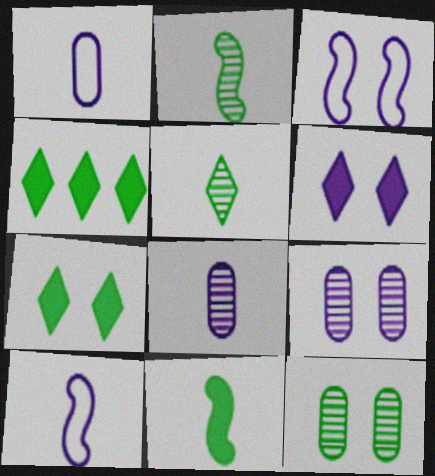[[3, 6, 9]]